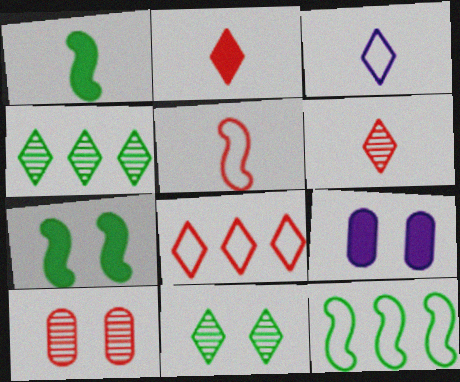[[4, 5, 9], 
[6, 9, 12]]